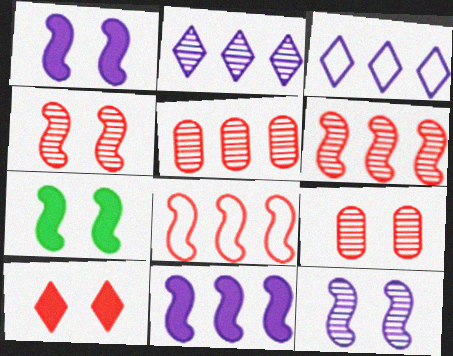[]